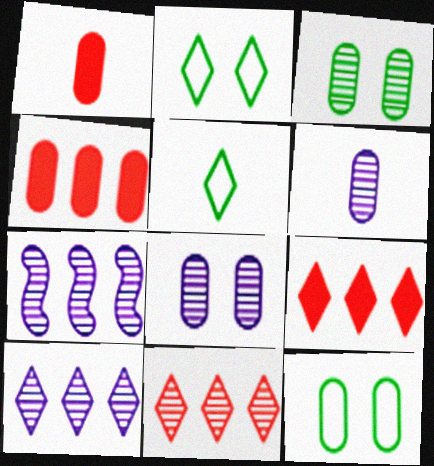[[1, 2, 7], 
[4, 6, 12]]